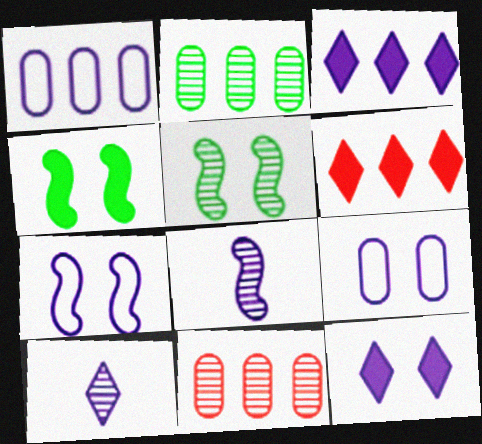[[1, 8, 12], 
[3, 8, 9], 
[5, 10, 11]]